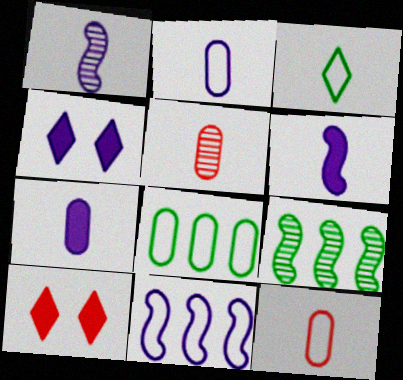[[1, 8, 10], 
[2, 9, 10], 
[3, 5, 6], 
[4, 9, 12]]